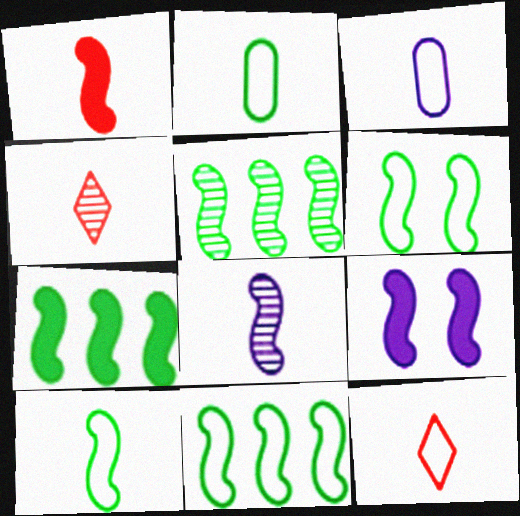[[1, 7, 9], 
[1, 8, 10], 
[3, 10, 12], 
[5, 7, 11], 
[6, 10, 11]]